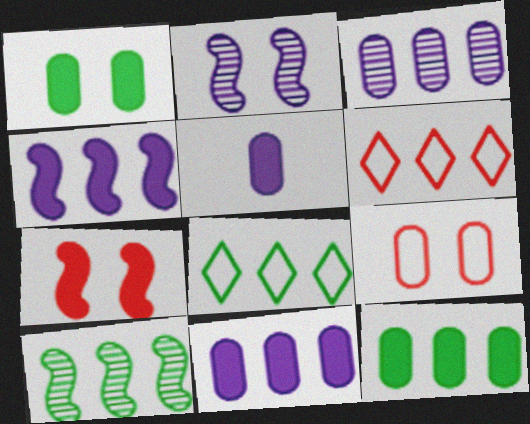[[6, 10, 11], 
[8, 10, 12]]